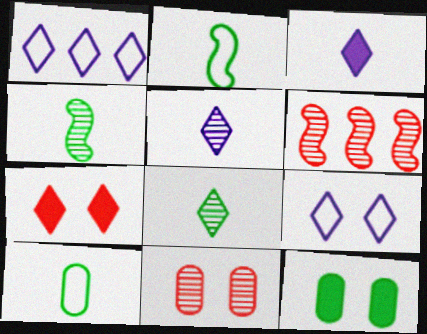[[1, 7, 8]]